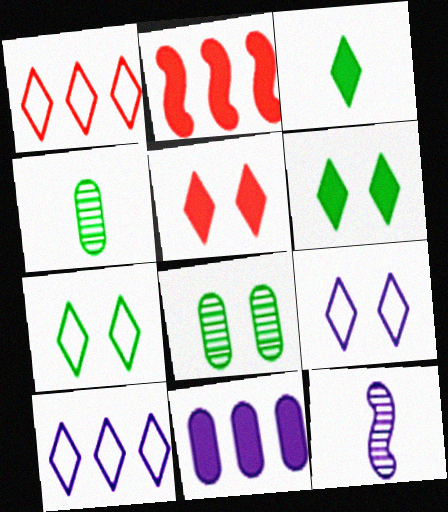[[2, 4, 9], 
[9, 11, 12]]